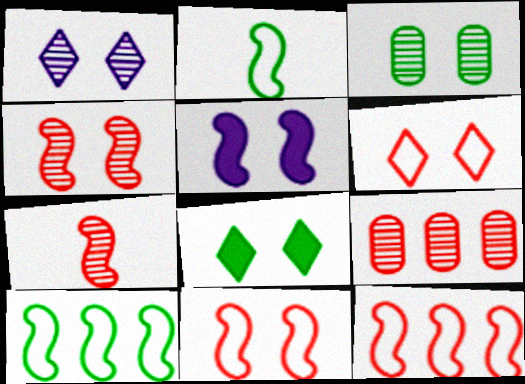[[1, 3, 4], 
[1, 6, 8], 
[3, 5, 6], 
[5, 7, 10]]